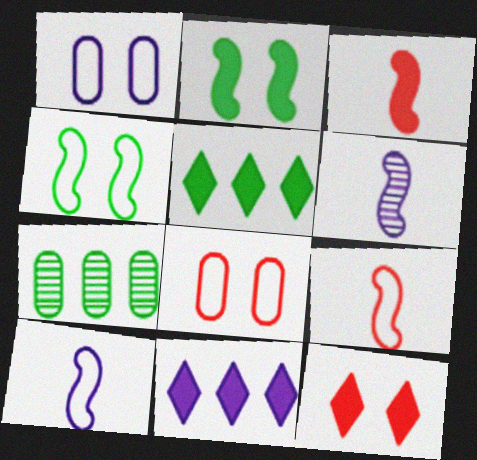[[1, 6, 11], 
[5, 6, 8], 
[7, 10, 12]]